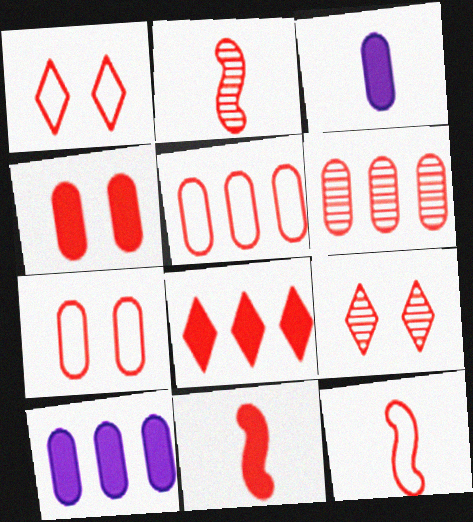[[1, 5, 12], 
[1, 6, 11], 
[2, 6, 9], 
[2, 7, 8], 
[2, 11, 12], 
[4, 8, 11], 
[5, 9, 11]]